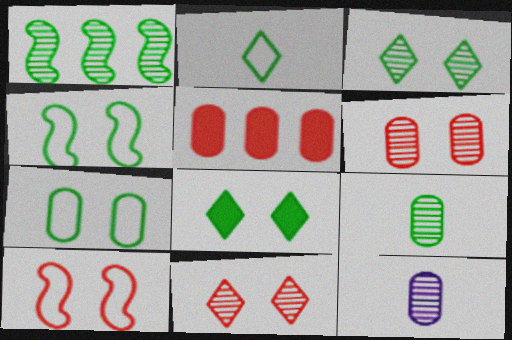[[1, 3, 9], 
[1, 11, 12], 
[5, 7, 12]]